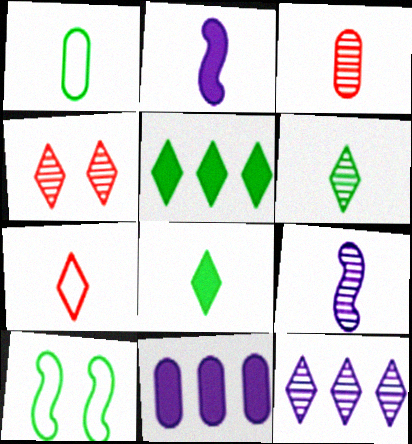[[3, 6, 9], 
[4, 6, 12]]